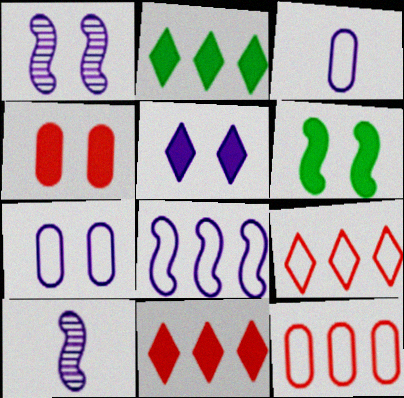[[1, 5, 7], 
[4, 5, 6]]